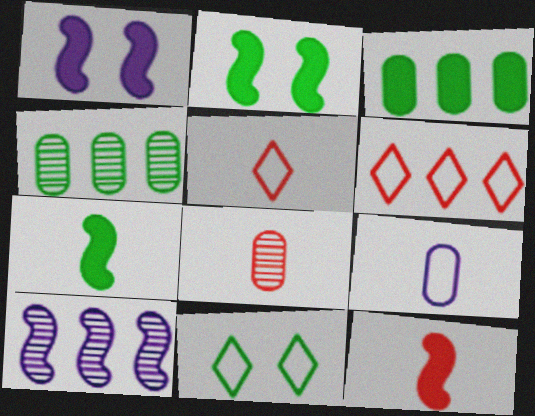[[1, 4, 5], 
[3, 6, 10], 
[4, 7, 11], 
[5, 8, 12]]